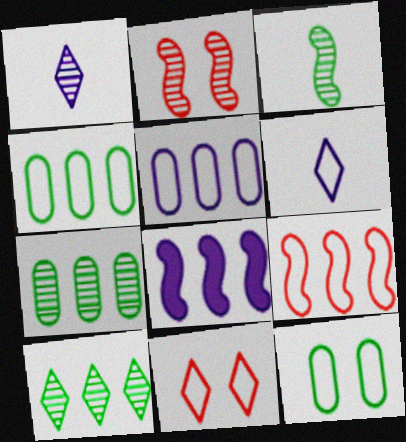[[1, 2, 7], 
[6, 9, 12]]